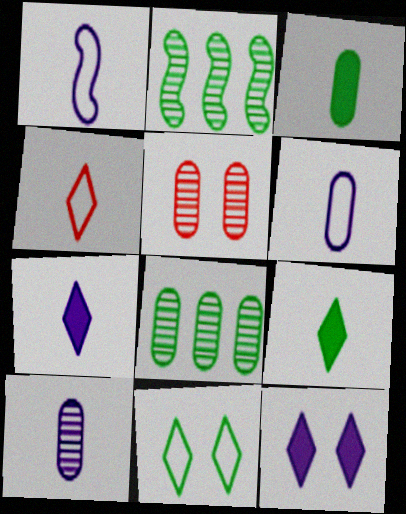[[1, 7, 10], 
[2, 3, 11], 
[5, 8, 10]]